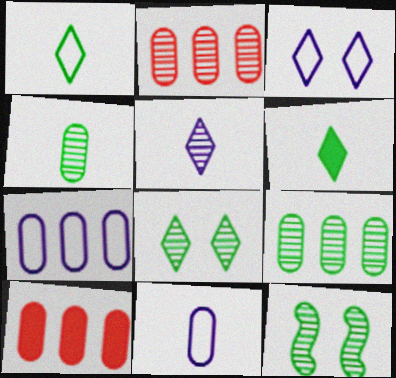[[2, 5, 12], 
[7, 9, 10]]